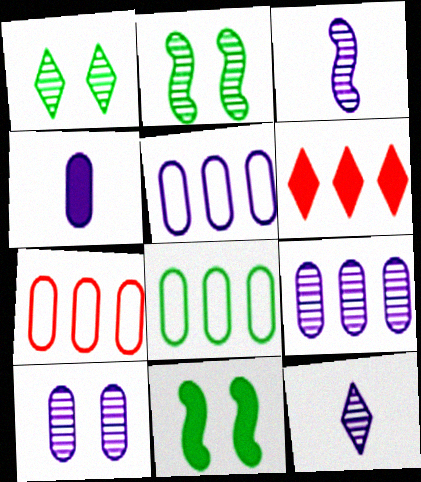[[4, 5, 10], 
[4, 6, 11], 
[5, 7, 8], 
[7, 11, 12]]